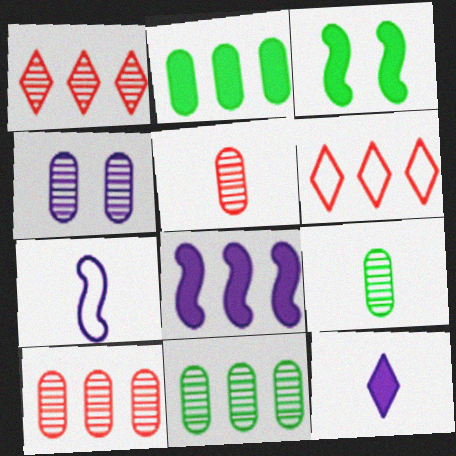[[4, 5, 11], 
[4, 9, 10], 
[6, 8, 11]]